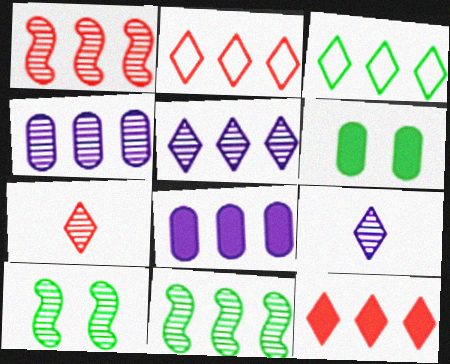[[1, 3, 8], 
[2, 8, 11], 
[3, 5, 12], 
[4, 7, 10]]